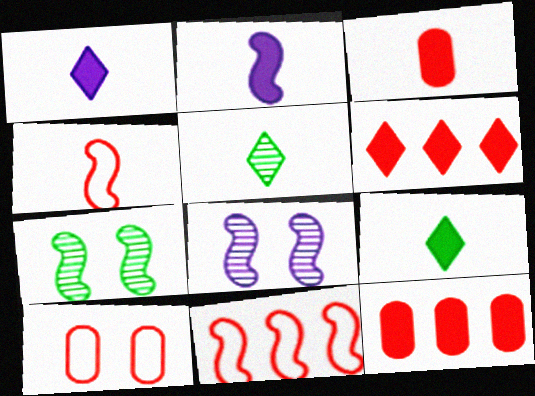[[2, 3, 9], 
[2, 7, 11]]